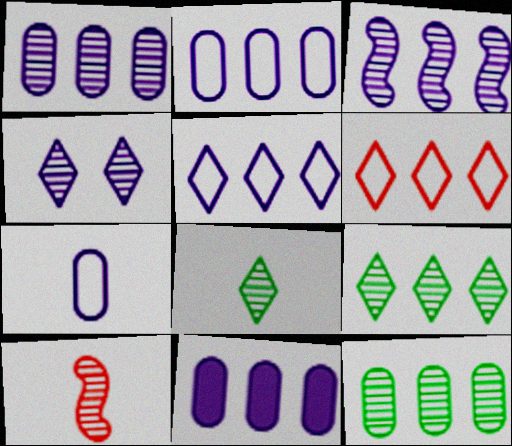[[1, 2, 11], 
[3, 5, 11], 
[4, 10, 12]]